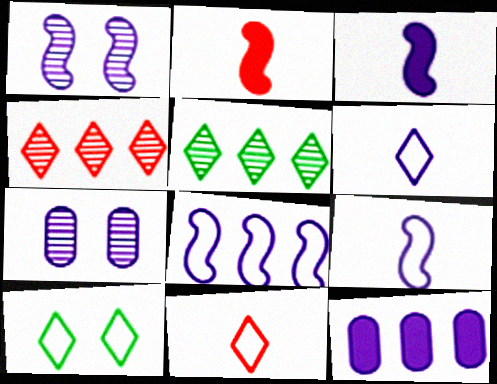[[1, 3, 8], 
[1, 6, 12]]